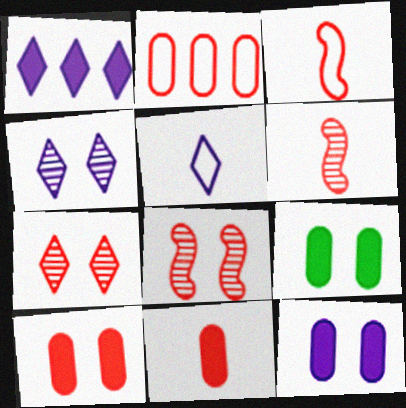[[1, 4, 5], 
[9, 10, 12]]